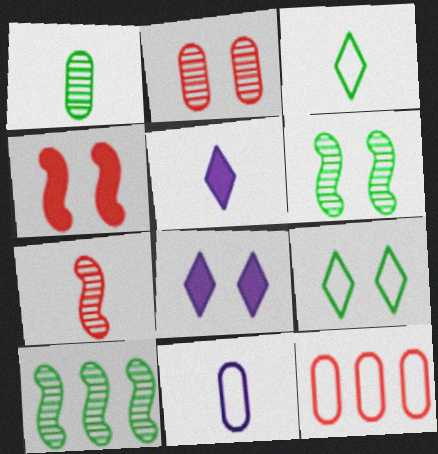[[5, 6, 12]]